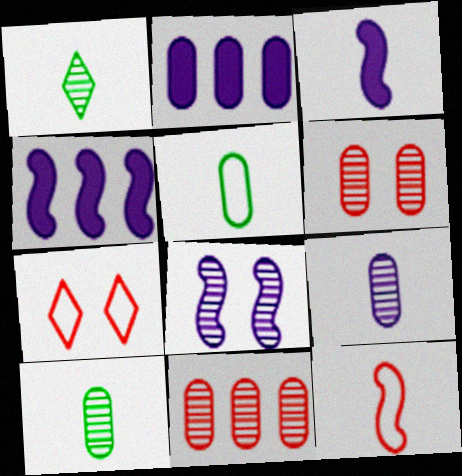[[1, 8, 11], 
[2, 5, 6], 
[4, 7, 10]]